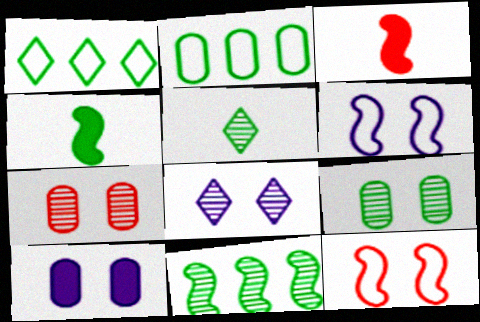[[1, 4, 9], 
[2, 3, 8], 
[3, 6, 11], 
[5, 9, 11], 
[6, 8, 10]]